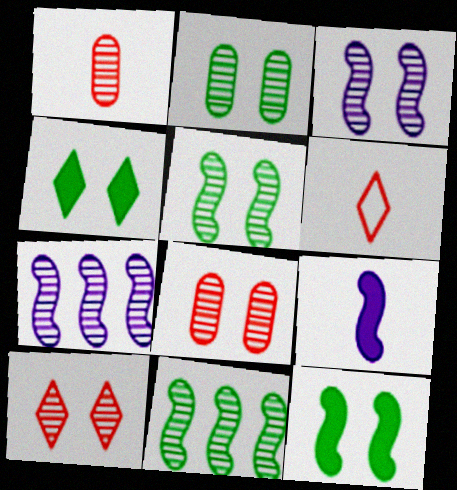[[2, 3, 10]]